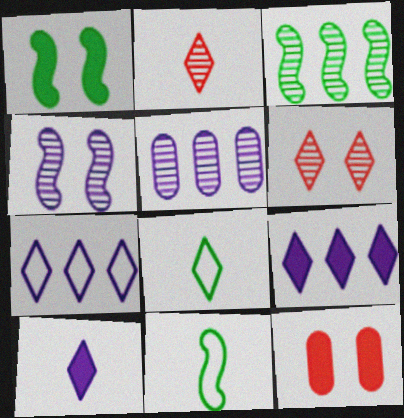[[1, 3, 11], 
[2, 8, 10], 
[6, 8, 9]]